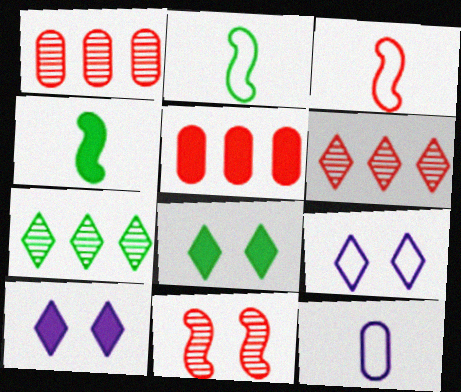[[1, 2, 10], 
[1, 4, 9], 
[4, 5, 10]]